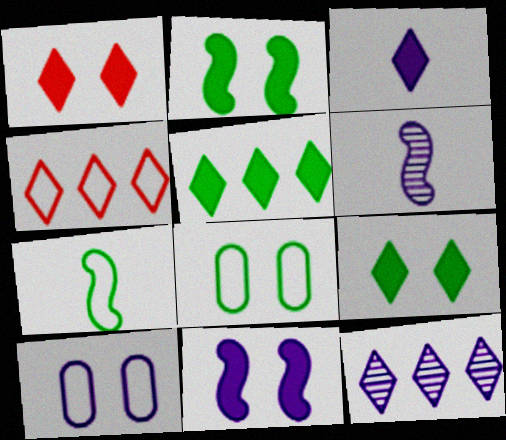[[1, 3, 5], 
[4, 5, 12], 
[4, 7, 10]]